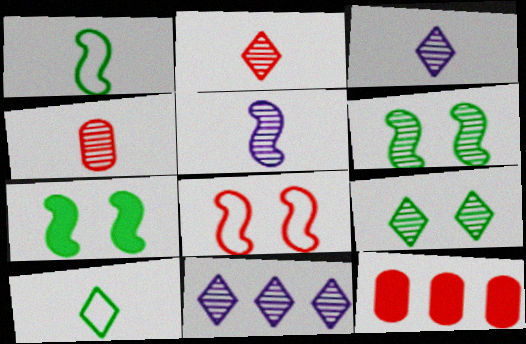[[2, 8, 12], 
[2, 9, 11], 
[4, 6, 11]]